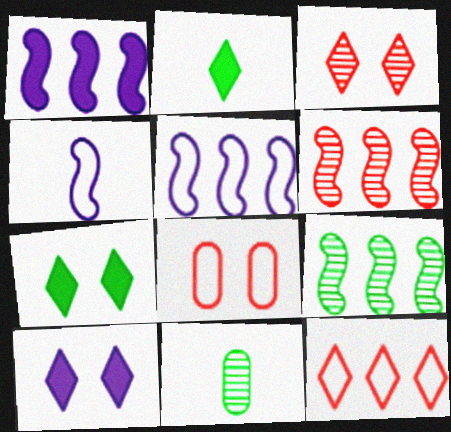[]